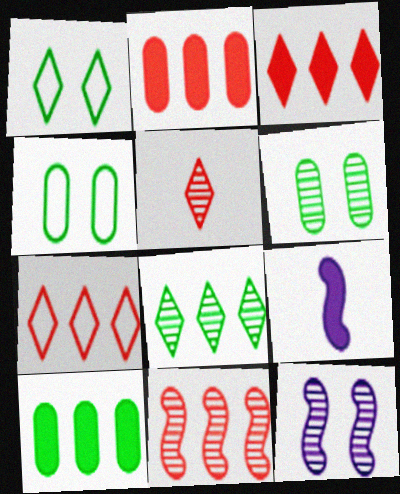[[2, 7, 11], 
[6, 7, 9]]